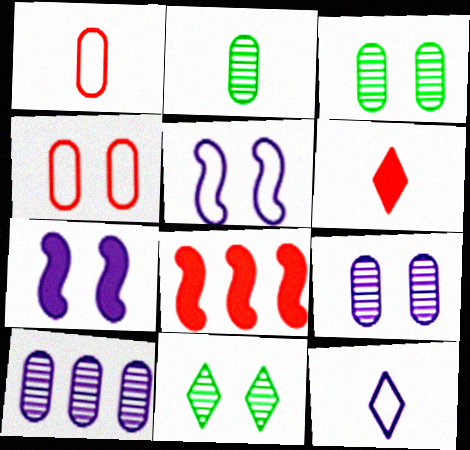[[3, 8, 12], 
[4, 7, 11], 
[7, 10, 12]]